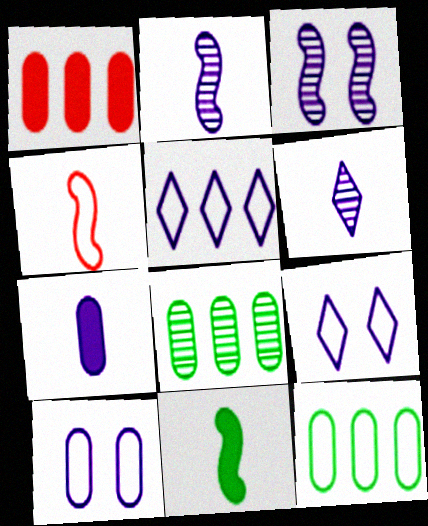[[2, 4, 11], 
[3, 5, 7], 
[4, 9, 12]]